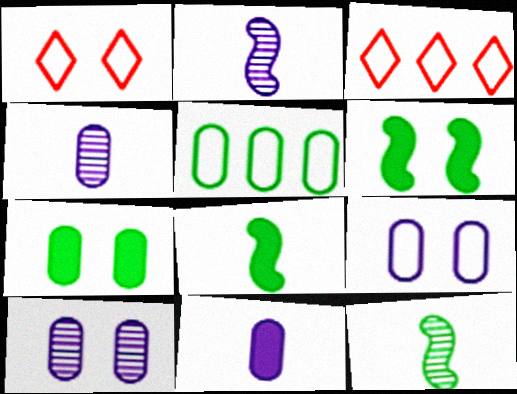[[1, 6, 10], 
[2, 3, 7], 
[3, 4, 6], 
[3, 8, 10]]